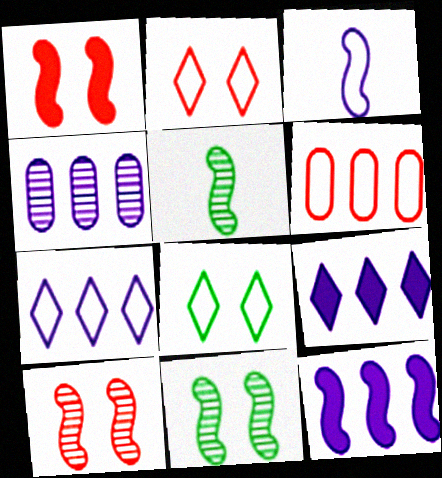[[3, 6, 8], 
[4, 7, 12]]